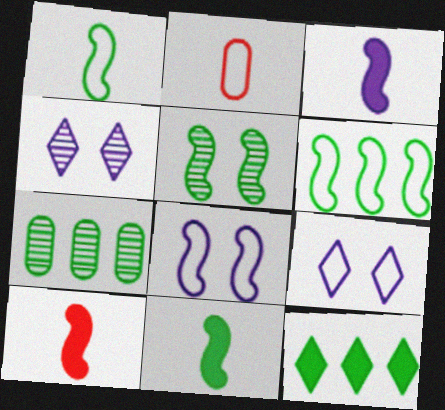[[2, 6, 9], 
[3, 10, 11], 
[5, 6, 11], 
[6, 7, 12], 
[7, 9, 10]]